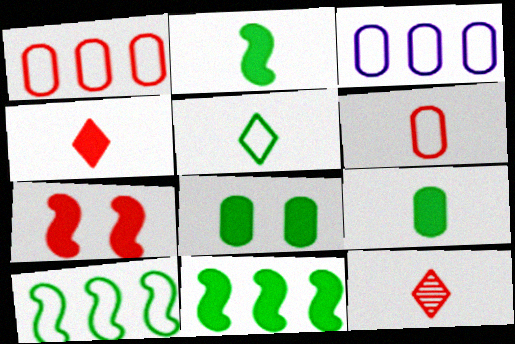[[1, 7, 12]]